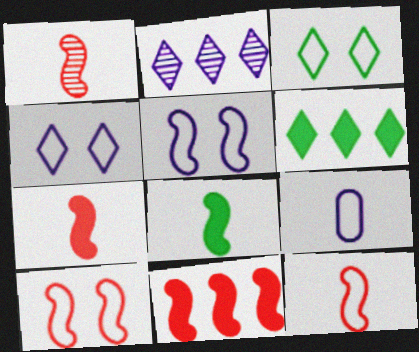[[1, 7, 12], 
[1, 10, 11]]